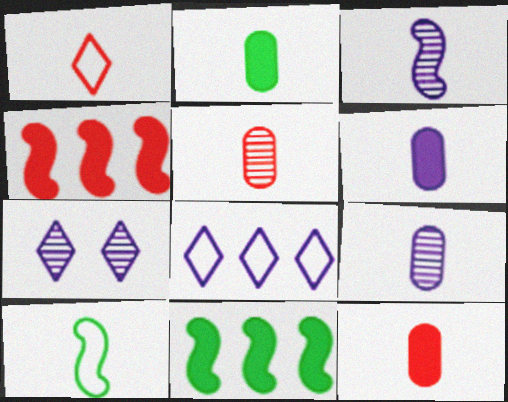[[1, 2, 3], 
[2, 6, 12]]